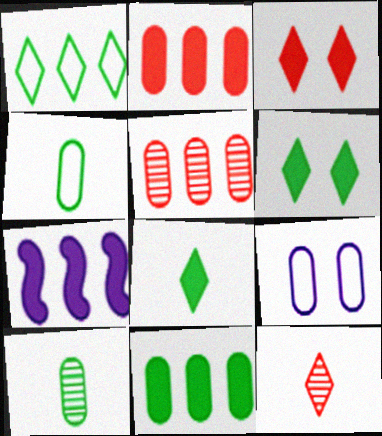[[1, 5, 7], 
[2, 9, 10]]